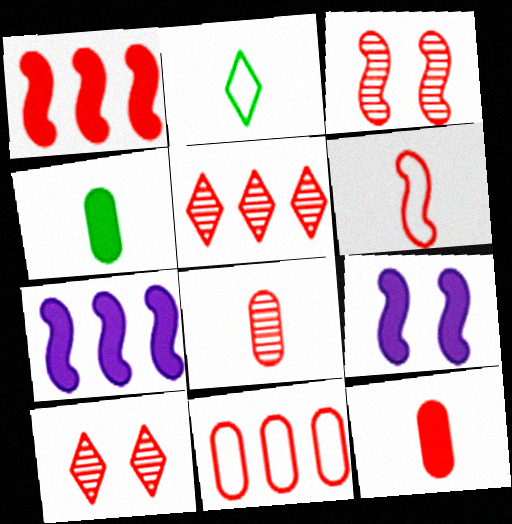[[1, 3, 6], 
[1, 5, 11], 
[3, 5, 8]]